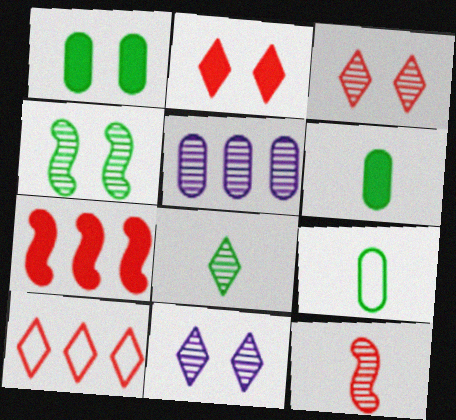[[7, 9, 11]]